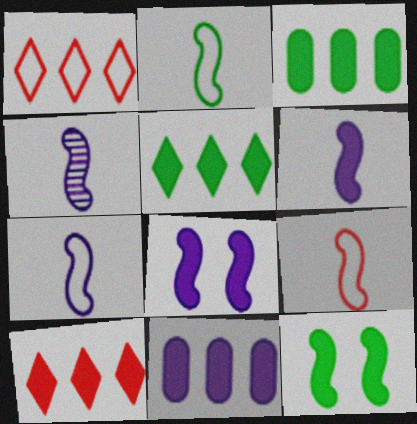[[2, 7, 9], 
[4, 6, 7]]